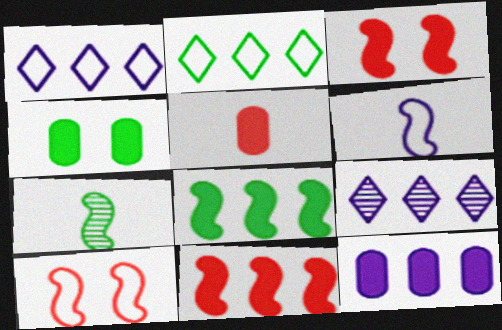[[2, 4, 7], 
[4, 5, 12]]